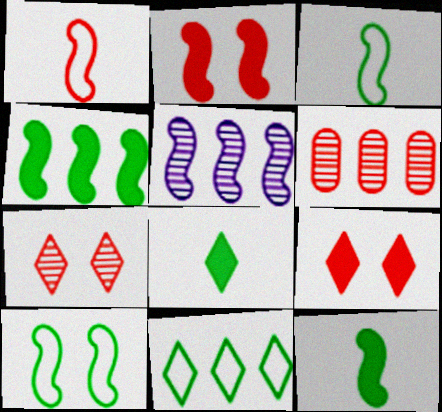[[1, 6, 9], 
[2, 3, 5]]